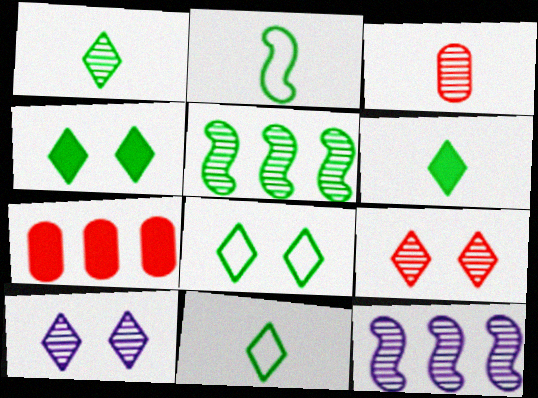[[1, 6, 11], 
[2, 7, 10], 
[3, 5, 10]]